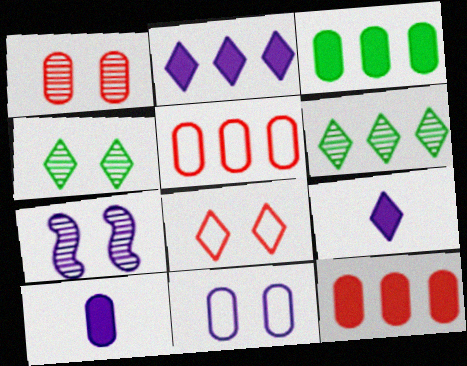[[1, 4, 7], 
[6, 8, 9]]